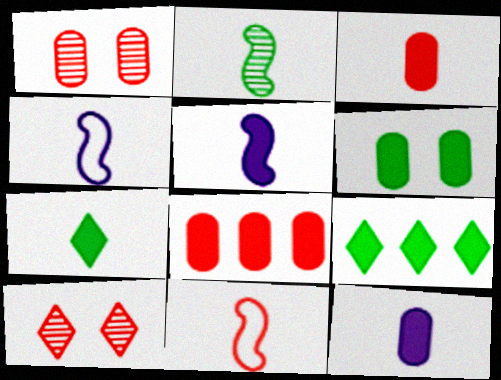[[1, 4, 9], 
[2, 5, 11], 
[3, 5, 7], 
[6, 8, 12], 
[8, 10, 11]]